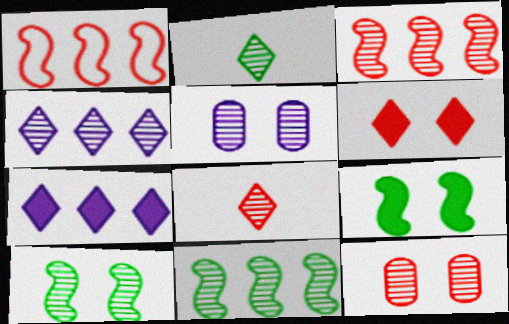[[2, 3, 5], 
[3, 8, 12], 
[5, 8, 11]]